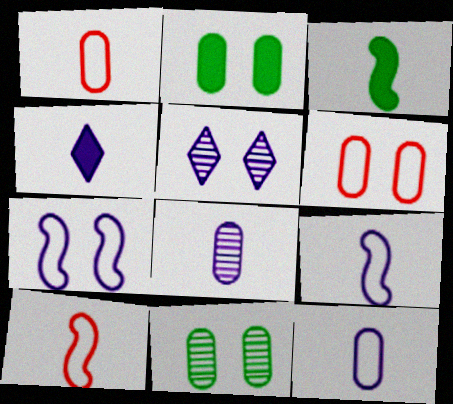[[4, 8, 9]]